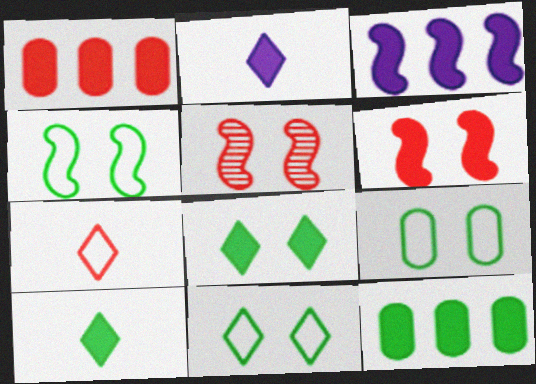[[1, 5, 7], 
[2, 6, 12], 
[4, 9, 11]]